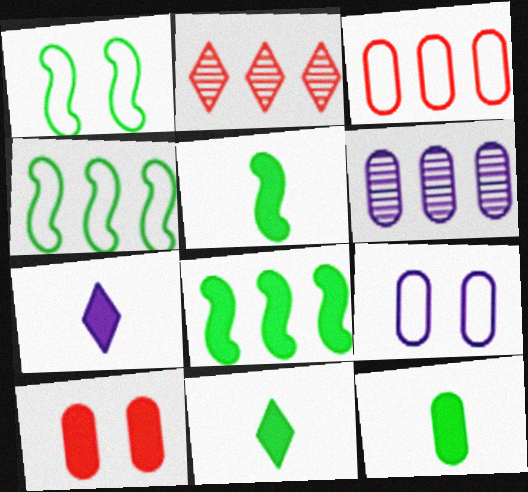[[2, 5, 9], 
[5, 11, 12], 
[7, 8, 10]]